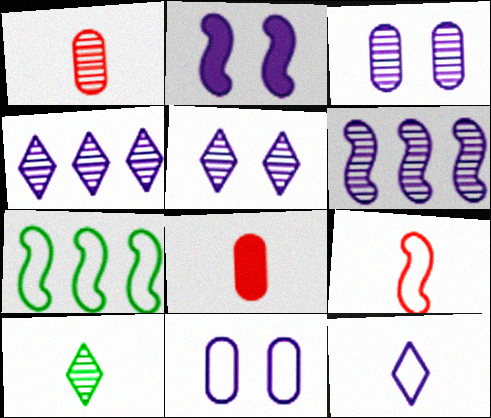[[2, 5, 11], 
[5, 7, 8]]